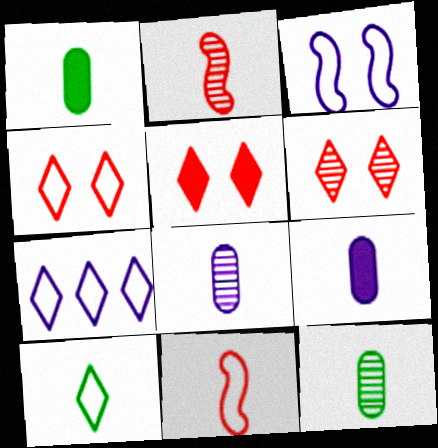[[2, 9, 10], 
[4, 5, 6], 
[4, 7, 10]]